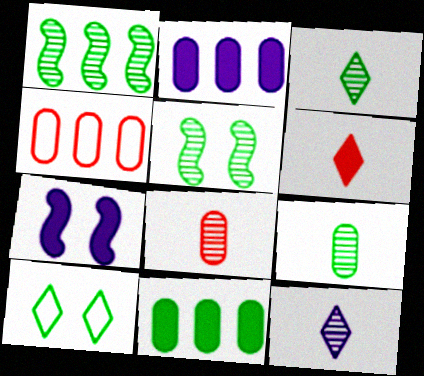[[3, 4, 7], 
[6, 7, 11]]